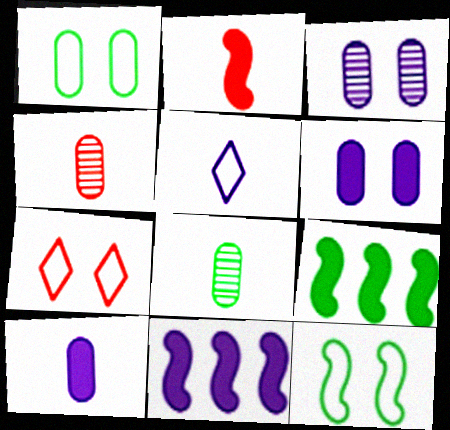[[2, 5, 8], 
[3, 5, 11], 
[7, 8, 11]]